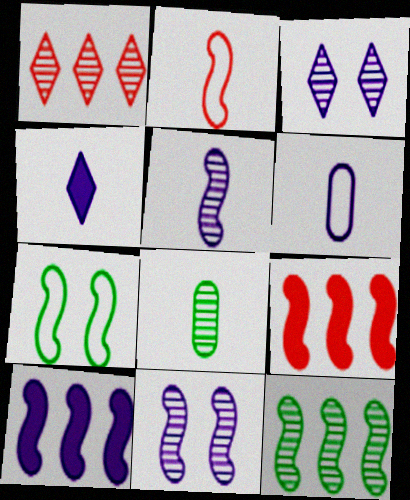[[1, 8, 11], 
[2, 4, 8], 
[3, 6, 10], 
[4, 5, 6], 
[5, 7, 9]]